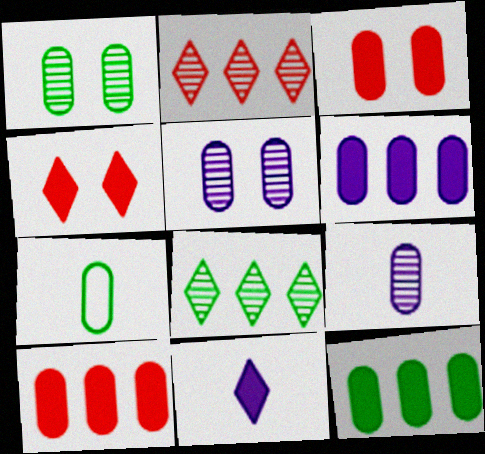[[1, 7, 12], 
[5, 7, 10], 
[6, 10, 12]]